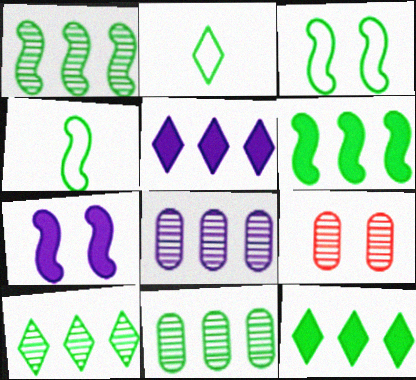[[1, 10, 11], 
[4, 5, 9]]